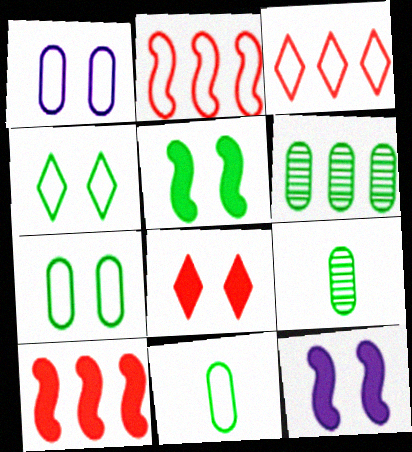[[3, 9, 12]]